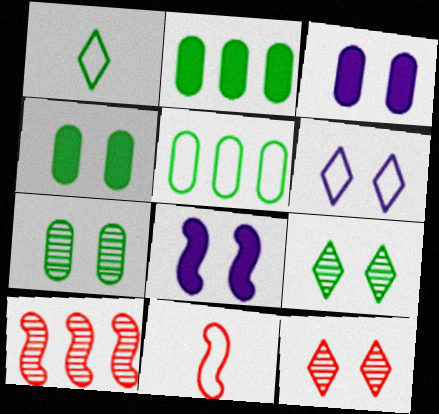[[1, 3, 10], 
[5, 6, 11]]